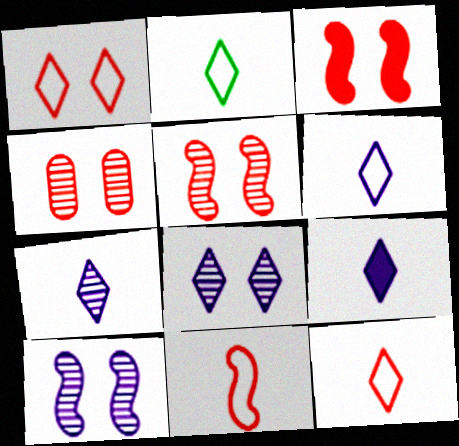[[1, 3, 4], 
[2, 6, 12], 
[6, 7, 9]]